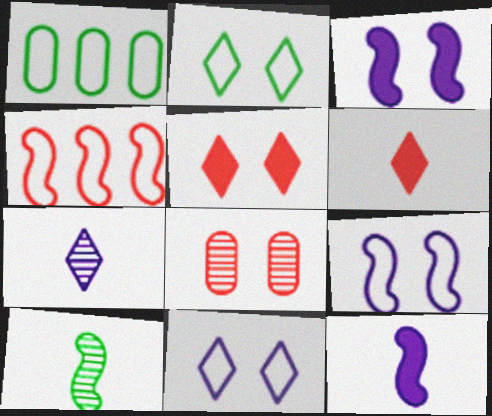[[2, 3, 8], 
[3, 4, 10], 
[4, 6, 8]]